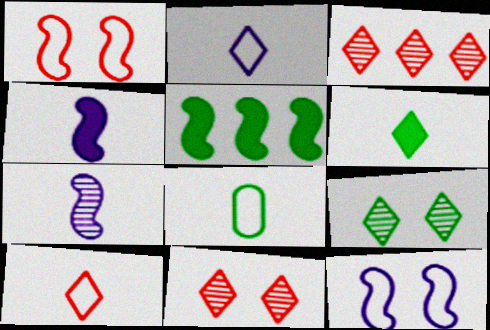[[1, 5, 7], 
[5, 8, 9]]